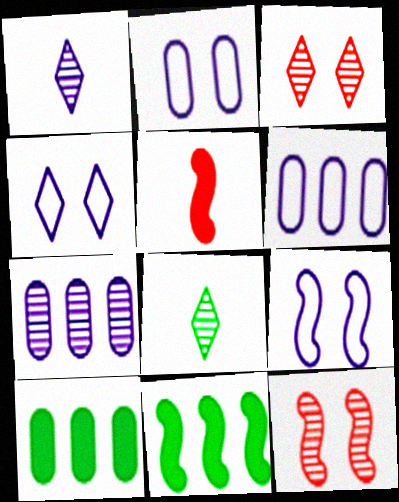[[2, 4, 9], 
[7, 8, 12]]